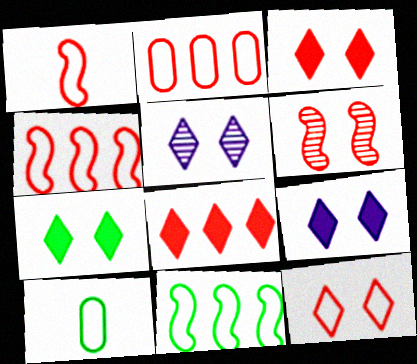[[1, 2, 12], 
[3, 7, 9], 
[5, 7, 12]]